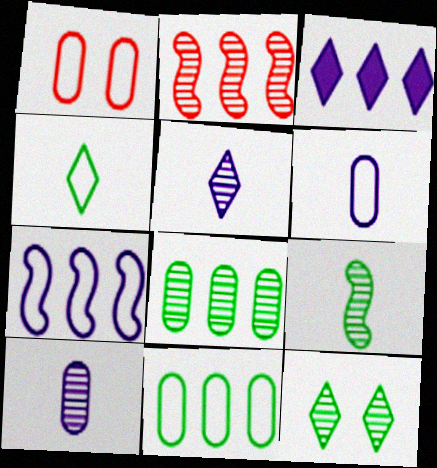[[1, 3, 9], 
[1, 4, 7], 
[1, 6, 11], 
[2, 3, 11], 
[2, 10, 12], 
[8, 9, 12]]